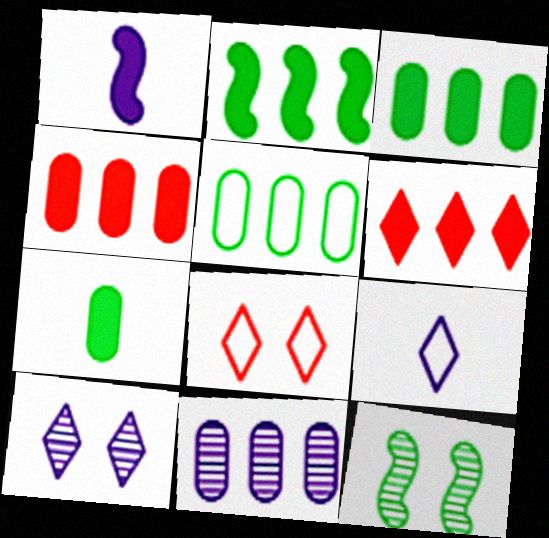[[4, 5, 11], 
[4, 9, 12]]